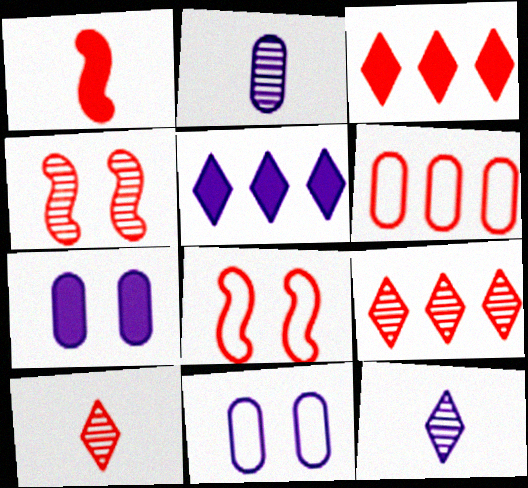[]